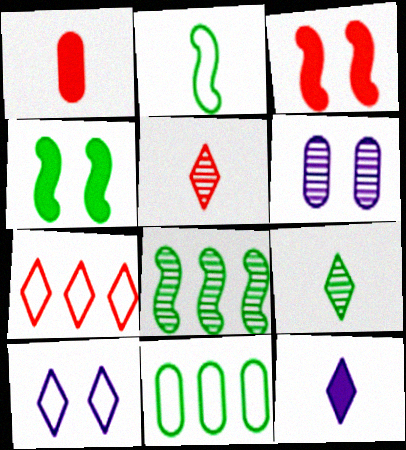[[1, 6, 11], 
[1, 8, 10], 
[2, 4, 8], 
[4, 9, 11], 
[5, 6, 8]]